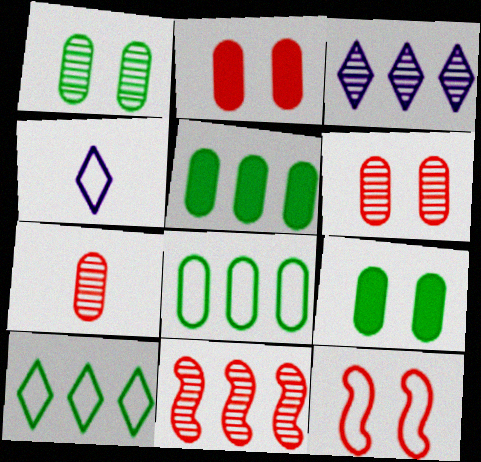[[4, 8, 12], 
[4, 9, 11]]